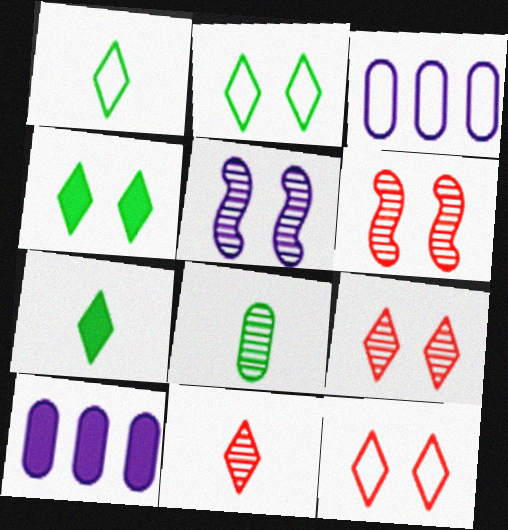[[1, 6, 10], 
[3, 6, 7]]